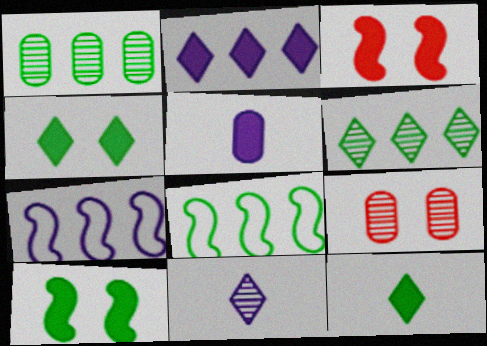[[7, 9, 12]]